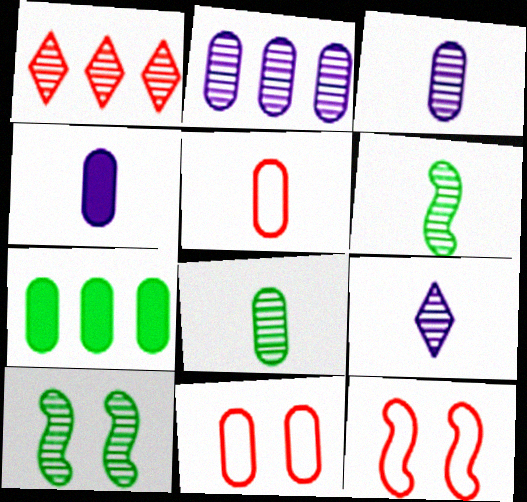[[1, 3, 10], 
[3, 7, 11], 
[4, 5, 8], 
[7, 9, 12]]